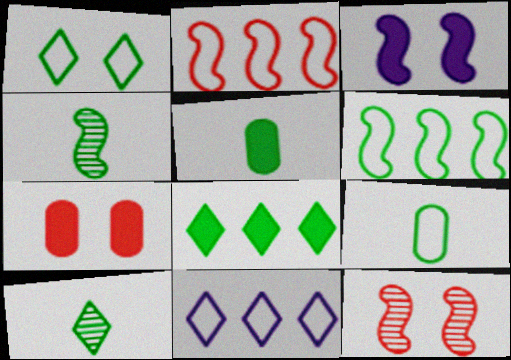[[1, 6, 9], 
[1, 8, 10], 
[2, 3, 4], 
[4, 7, 11], 
[5, 11, 12]]